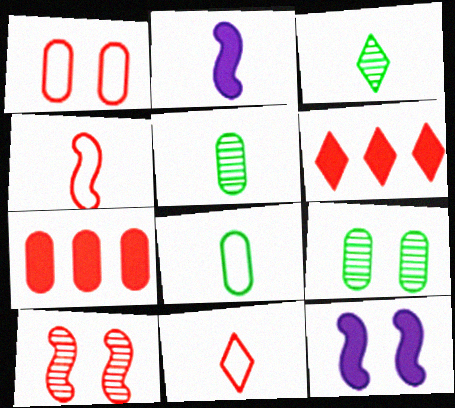[[2, 5, 11], 
[7, 10, 11]]